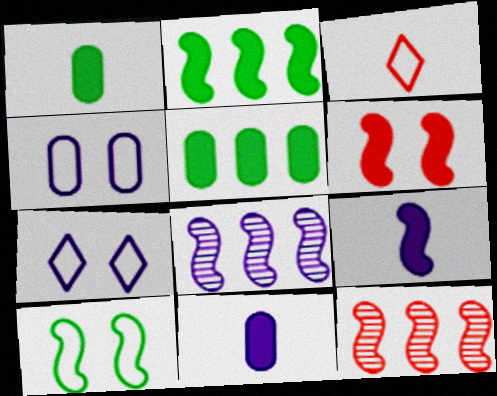[[1, 7, 12], 
[2, 6, 9], 
[7, 8, 11], 
[9, 10, 12]]